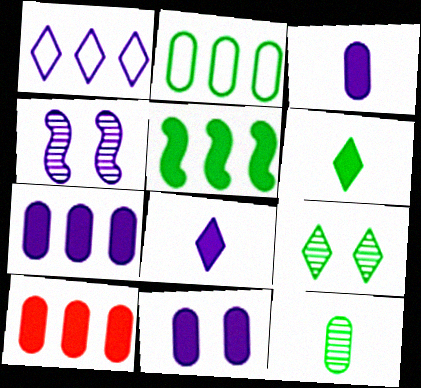[[1, 3, 4], 
[3, 7, 11]]